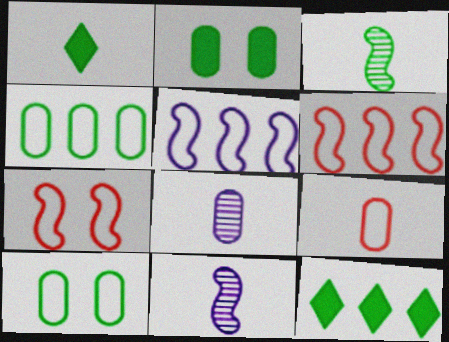[[1, 9, 11], 
[3, 10, 12], 
[7, 8, 12]]